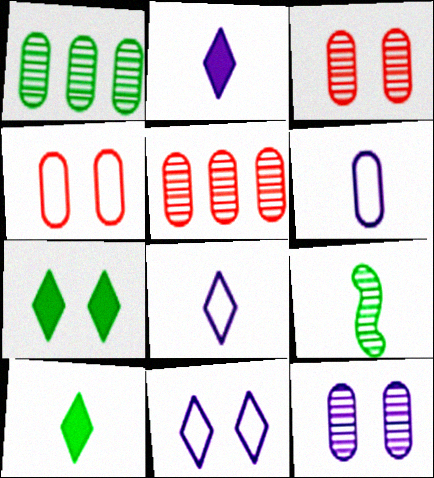[]